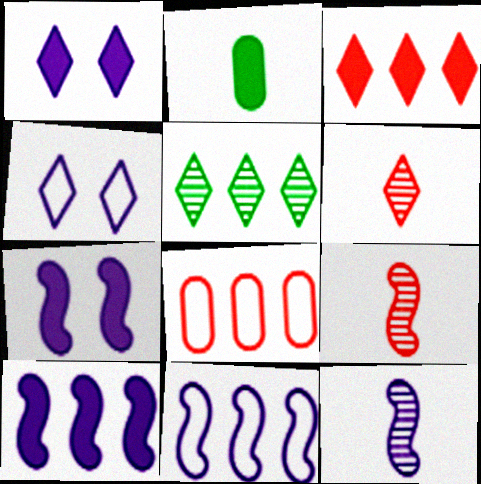[[2, 3, 7], 
[5, 8, 10], 
[7, 11, 12]]